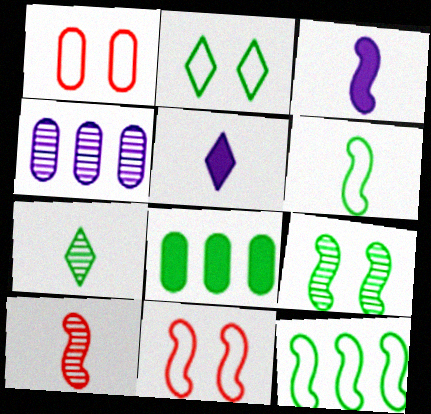[[3, 6, 10]]